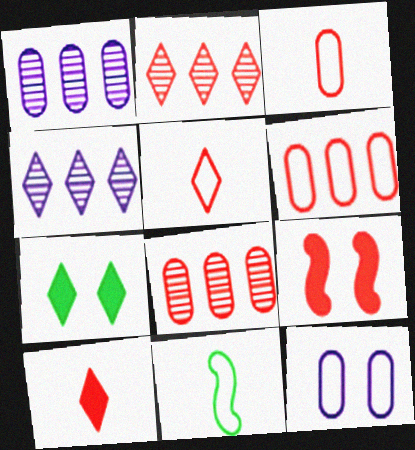[[2, 3, 9], 
[4, 5, 7], 
[5, 8, 9]]